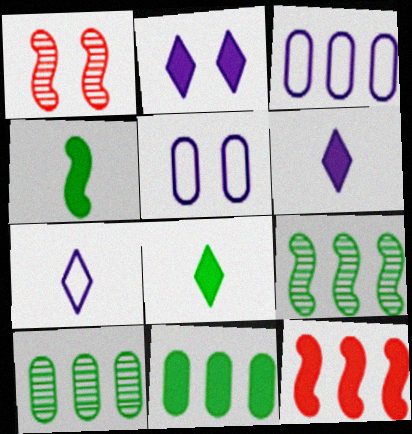[[1, 3, 8], 
[1, 7, 11]]